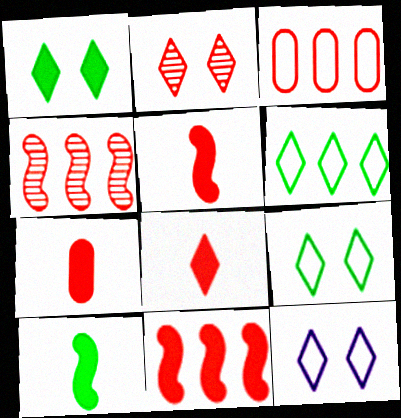[[1, 2, 12], 
[2, 3, 5], 
[5, 7, 8]]